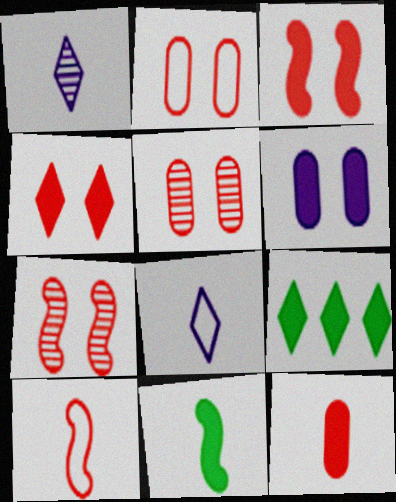[[2, 4, 7]]